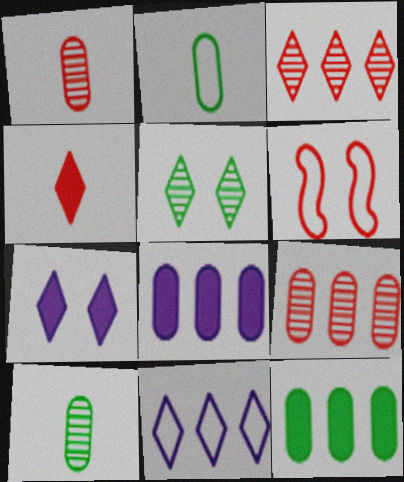[[2, 6, 11], 
[4, 5, 11], 
[4, 6, 9]]